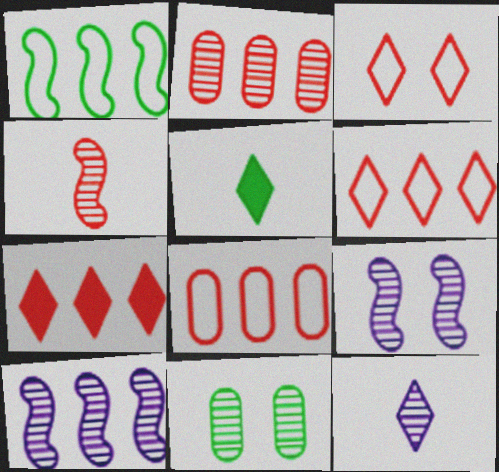[[1, 5, 11], 
[5, 8, 9]]